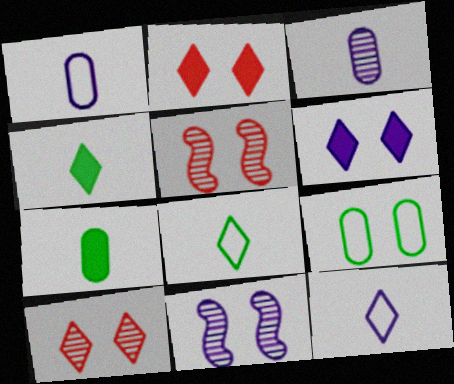[[2, 9, 11], 
[5, 6, 9]]